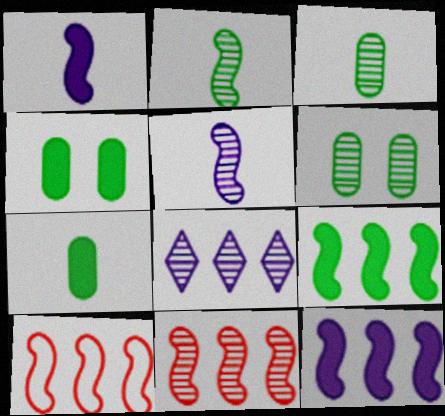[]